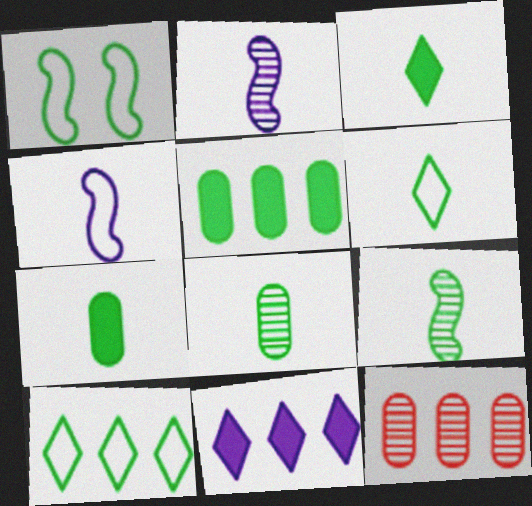[[6, 7, 9]]